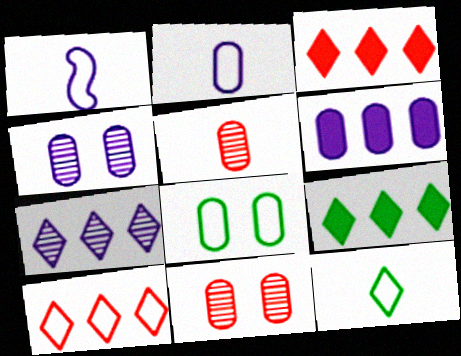[[1, 8, 10], 
[1, 9, 11], 
[2, 4, 6], 
[5, 6, 8], 
[7, 9, 10]]